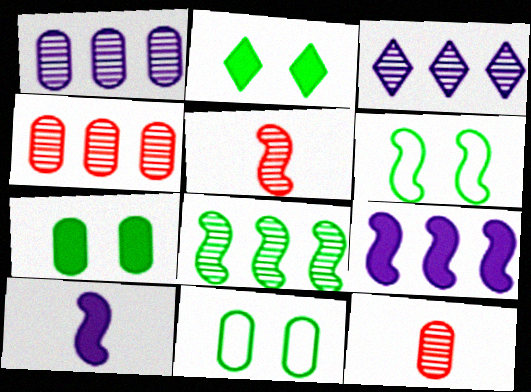[[3, 4, 8], 
[5, 6, 9]]